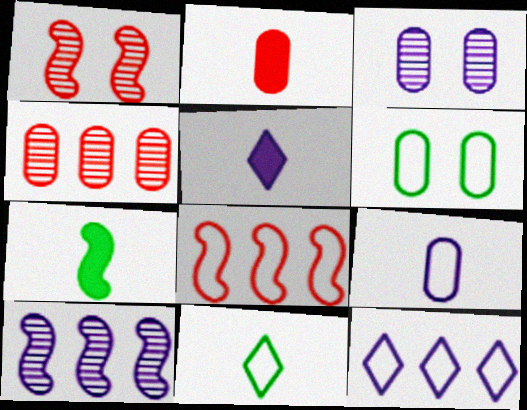[[2, 5, 7]]